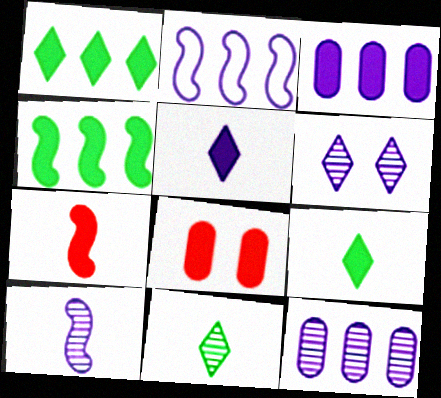[[2, 8, 11], 
[4, 5, 8], 
[6, 10, 12]]